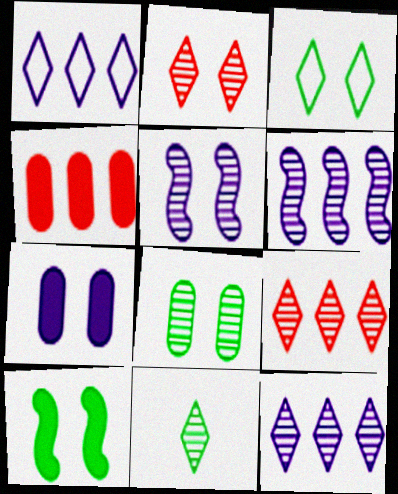[[2, 5, 8], 
[2, 11, 12], 
[3, 8, 10]]